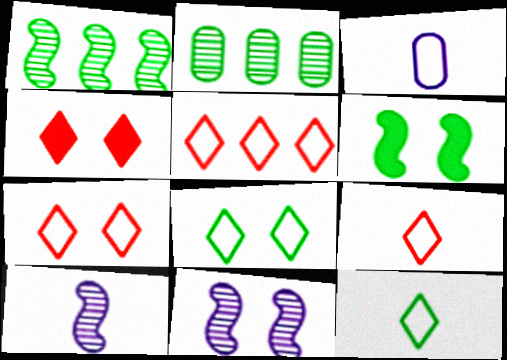[[1, 3, 4], 
[2, 6, 12], 
[5, 7, 9]]